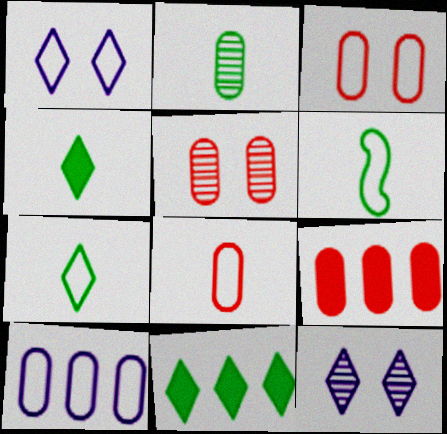[[2, 4, 6], 
[5, 8, 9], 
[6, 9, 12]]